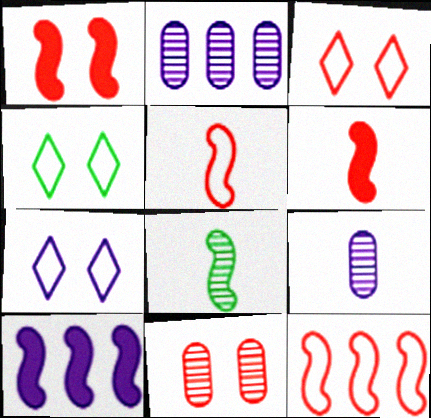[[1, 3, 11], 
[2, 4, 6], 
[3, 4, 7], 
[7, 9, 10]]